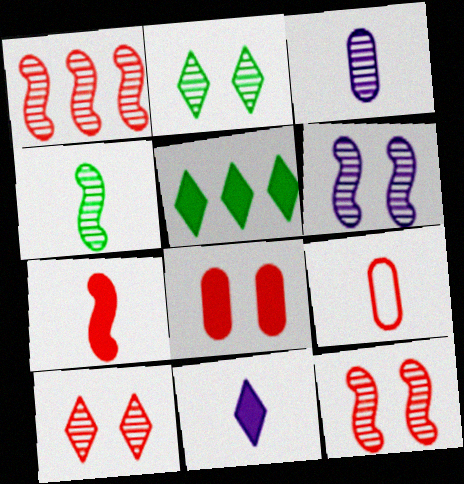[[1, 2, 3], 
[1, 4, 6], 
[4, 9, 11], 
[5, 6, 9]]